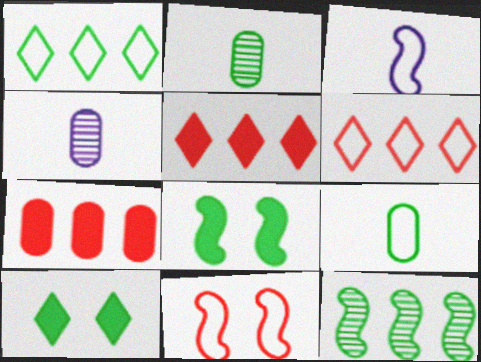[[1, 2, 8], 
[4, 6, 8], 
[9, 10, 12]]